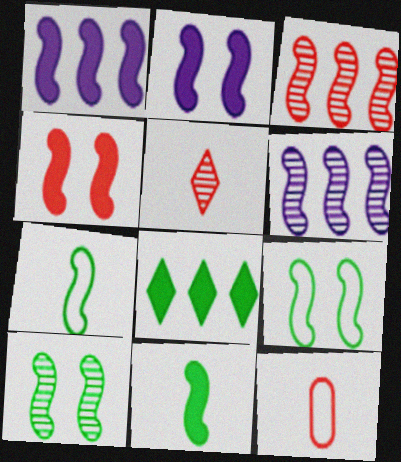[[1, 4, 11], 
[2, 3, 7], 
[4, 6, 7]]